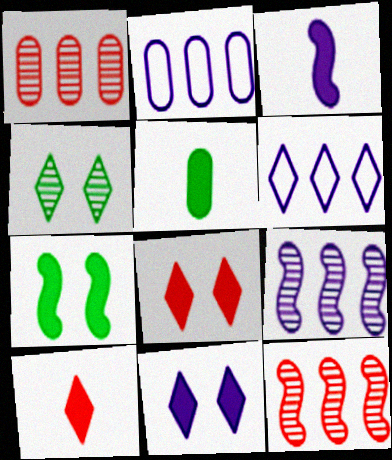[[3, 5, 10], 
[4, 6, 10]]